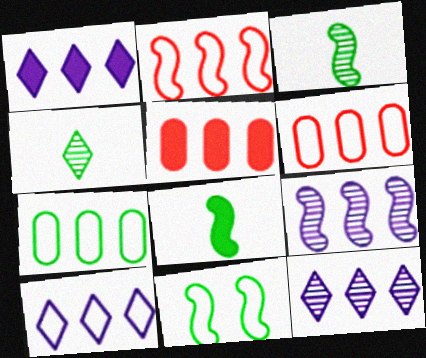[[1, 10, 12], 
[2, 7, 10]]